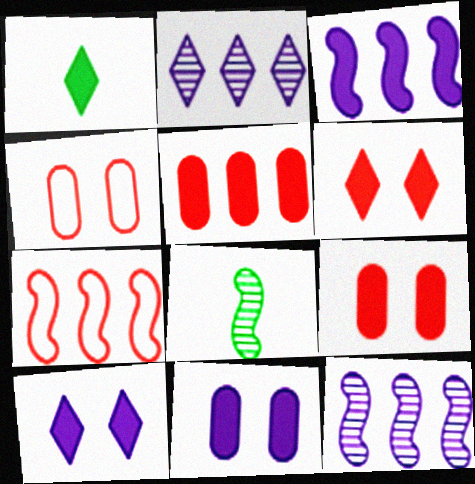[[1, 3, 9], 
[1, 4, 12]]